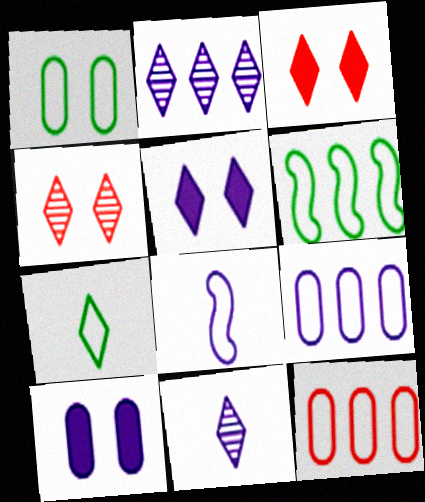[[1, 6, 7], 
[2, 3, 7], 
[2, 8, 10]]